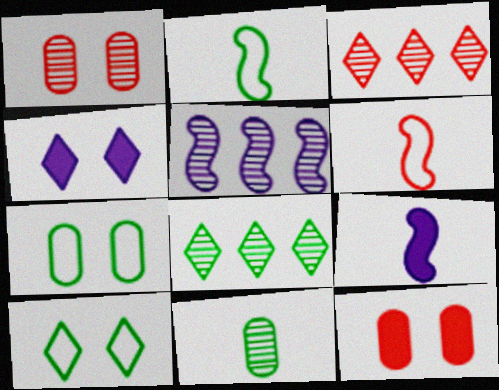[[3, 6, 12], 
[3, 7, 9]]